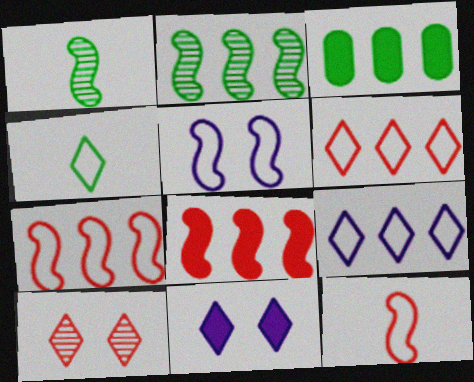[[1, 5, 8]]